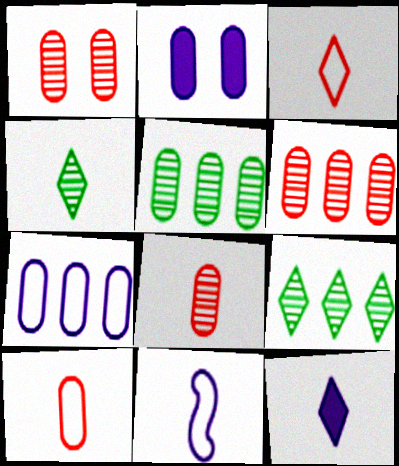[[1, 6, 8], 
[2, 5, 10], 
[3, 4, 12]]